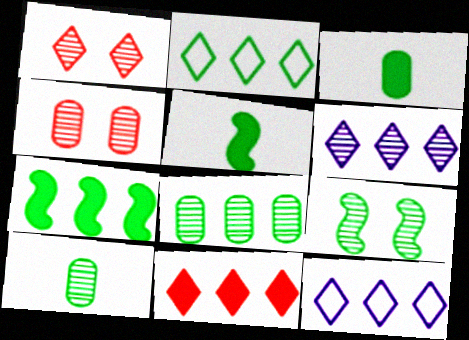[[2, 3, 9], 
[2, 6, 11], 
[2, 7, 8], 
[4, 5, 12]]